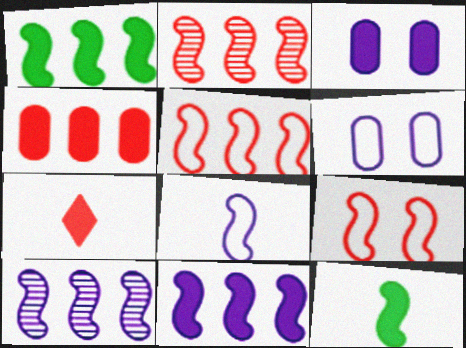[[1, 3, 7], 
[1, 5, 10], 
[9, 10, 12]]